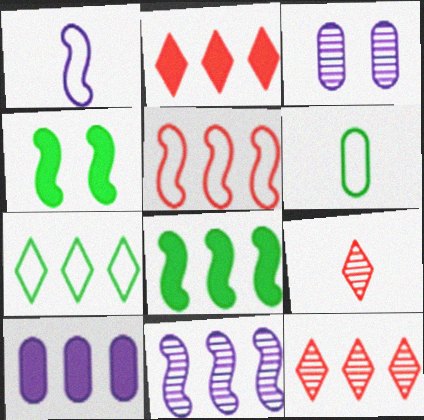[[2, 8, 10], 
[5, 8, 11]]